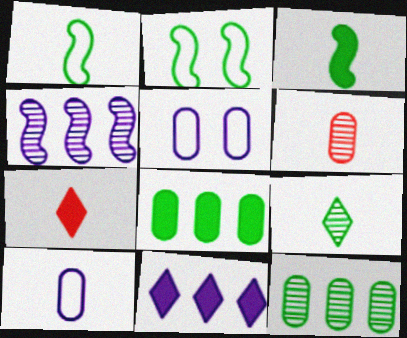[[2, 6, 11], 
[2, 8, 9], 
[5, 6, 8]]